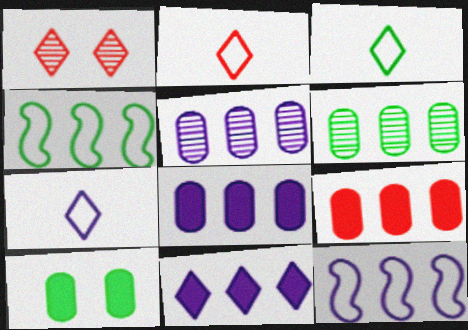[[1, 3, 11], 
[2, 3, 7], 
[5, 11, 12]]